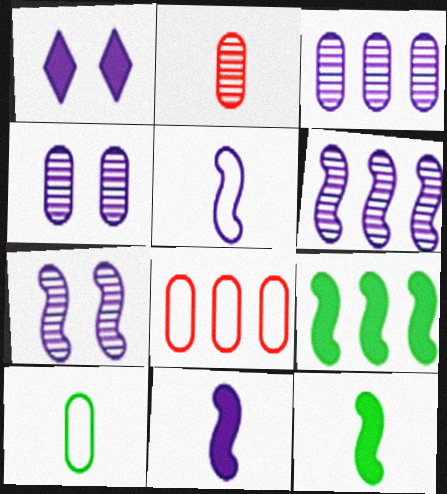[[1, 3, 5]]